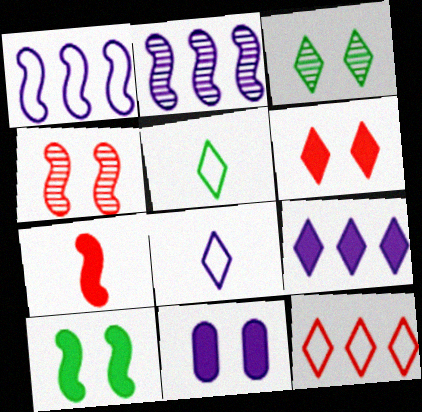[[2, 8, 11], 
[6, 10, 11]]